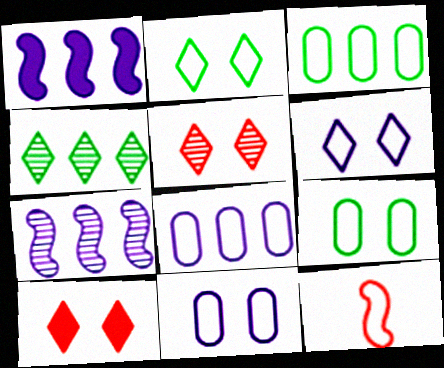[[2, 8, 12], 
[3, 6, 12]]